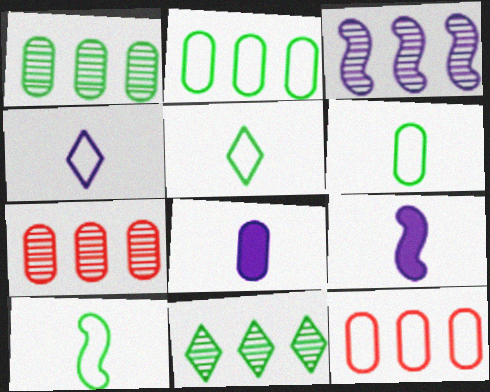[[3, 7, 11], 
[5, 6, 10]]